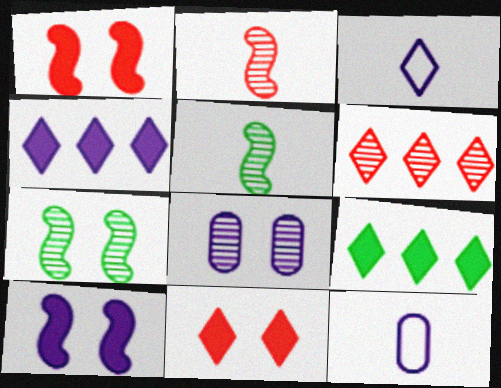[[5, 6, 8]]